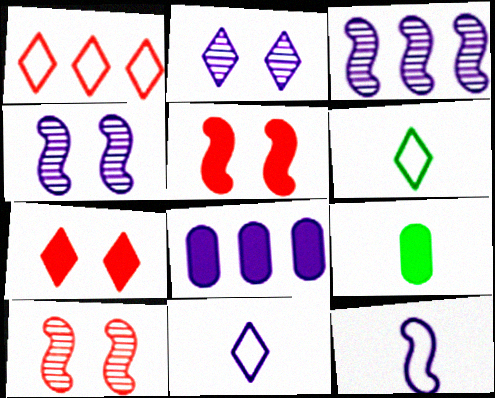[[1, 4, 9], 
[2, 8, 12], 
[4, 8, 11], 
[6, 8, 10]]